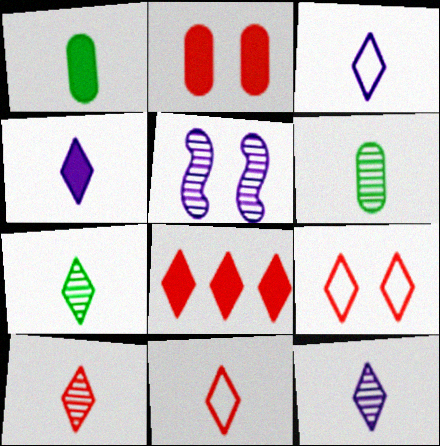[[3, 4, 12], 
[4, 7, 11], 
[7, 10, 12], 
[8, 9, 10]]